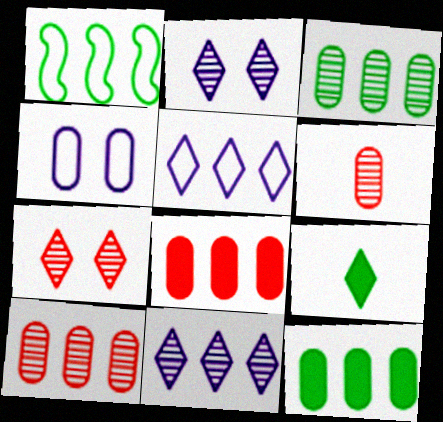[[1, 8, 11], 
[4, 6, 12], 
[5, 7, 9]]